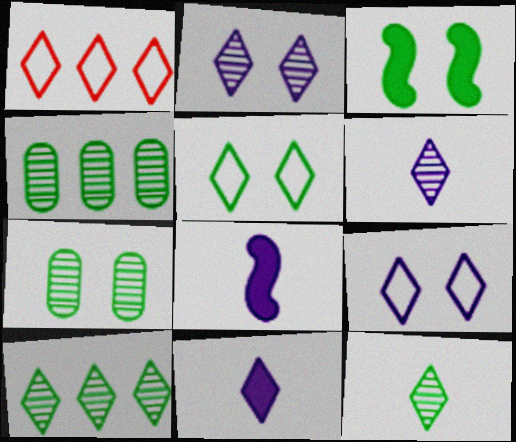[[1, 7, 8], 
[3, 5, 7]]